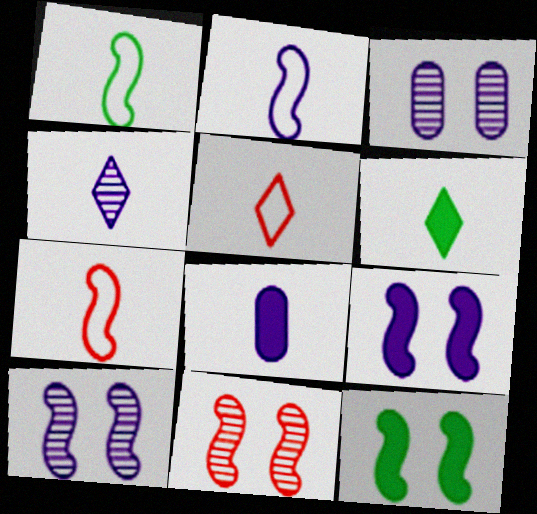[[1, 2, 7], 
[2, 4, 8], 
[4, 5, 6]]